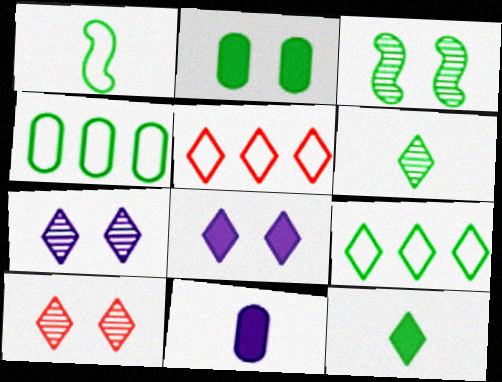[[3, 4, 12], 
[3, 5, 11], 
[5, 6, 8], 
[5, 7, 12]]